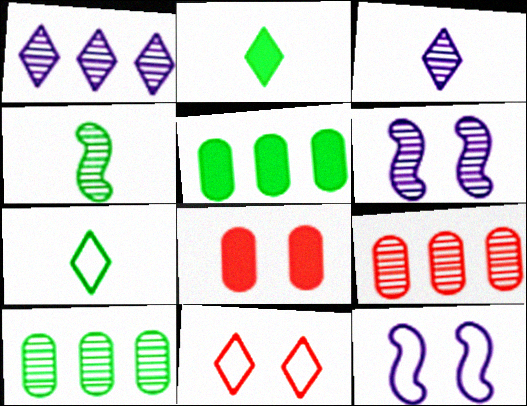[[1, 2, 11], 
[2, 9, 12]]